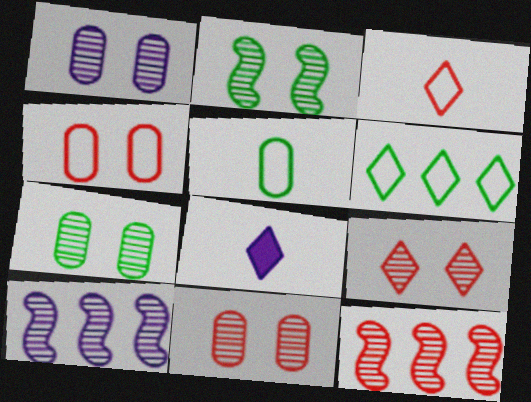[[1, 2, 9], 
[1, 7, 11], 
[6, 8, 9]]